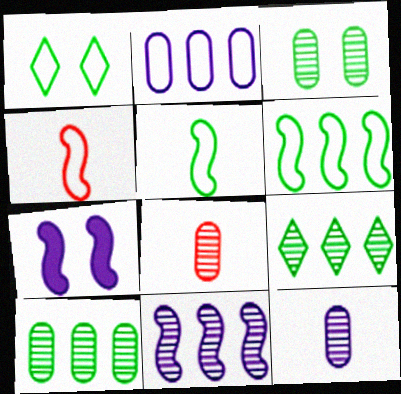[[1, 2, 4]]